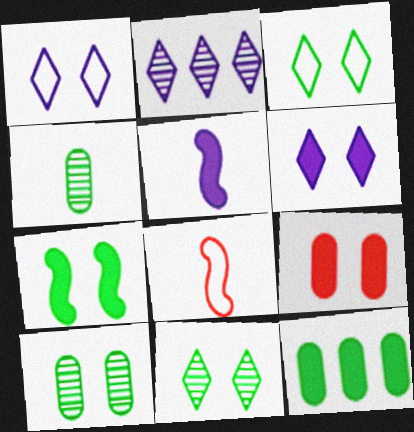[[3, 7, 10], 
[6, 7, 9]]